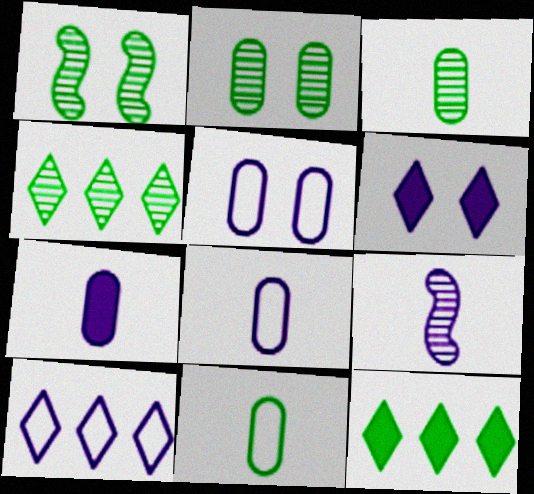[[1, 3, 4], 
[1, 11, 12]]